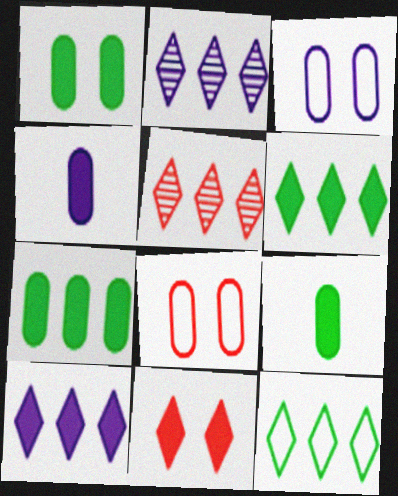[[1, 7, 9], 
[5, 10, 12]]